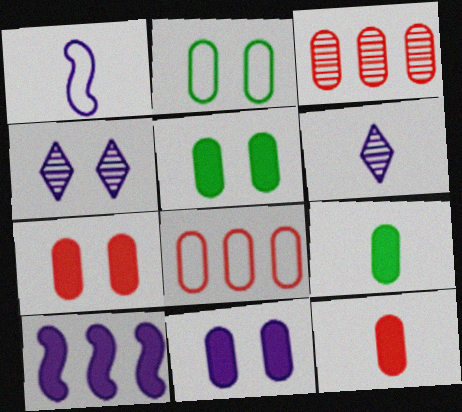[[5, 7, 11]]